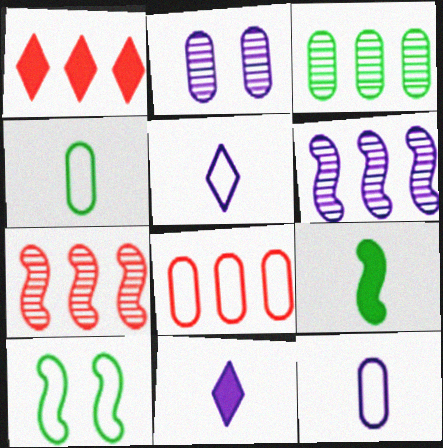[[1, 7, 8], 
[5, 8, 10]]